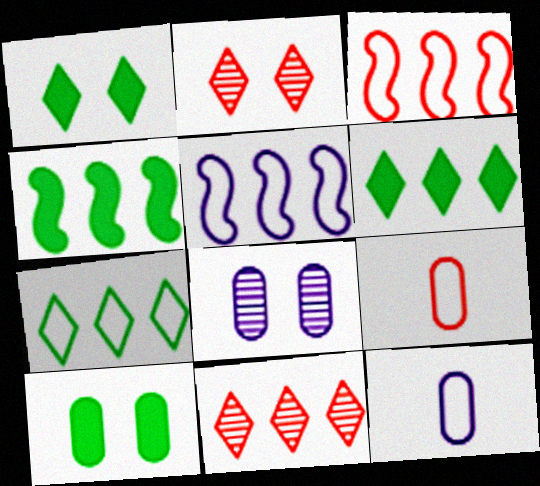[[2, 4, 12]]